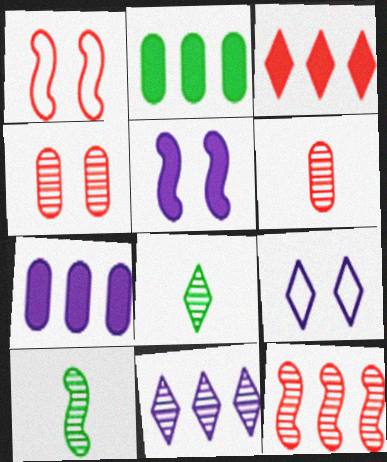[[1, 3, 6], 
[1, 7, 8], 
[3, 8, 9], 
[4, 10, 11]]